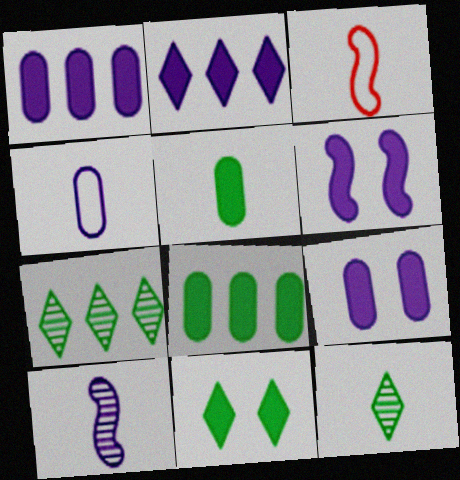[[3, 7, 9]]